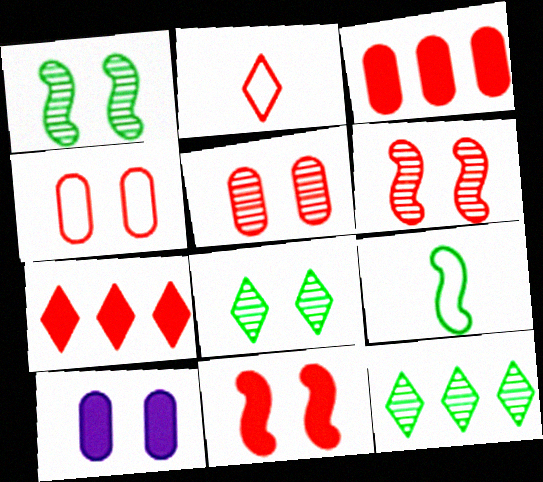[[2, 3, 6]]